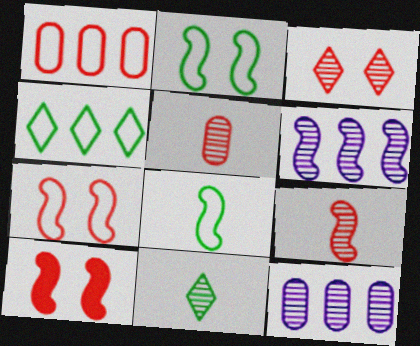[[6, 8, 10]]